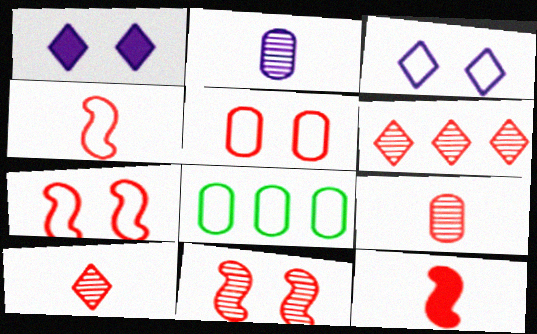[[3, 4, 8], 
[5, 6, 12], 
[6, 9, 11]]